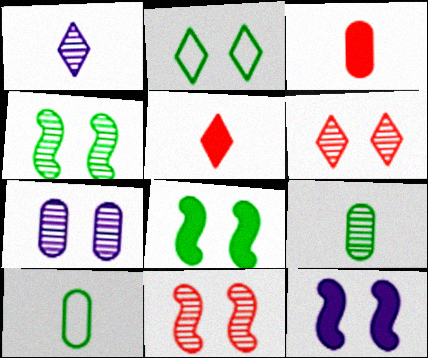[[4, 6, 7]]